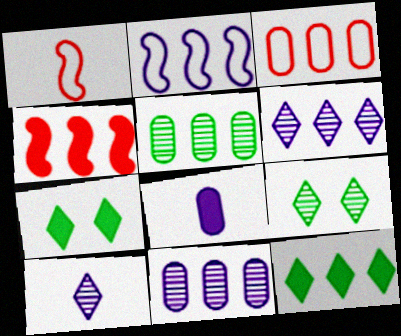[[1, 7, 11], 
[4, 7, 8]]